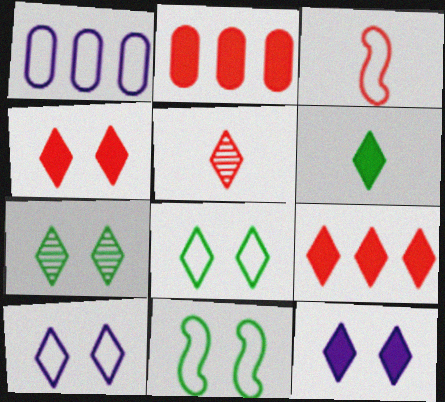[[1, 3, 8], 
[4, 7, 10], 
[6, 9, 12]]